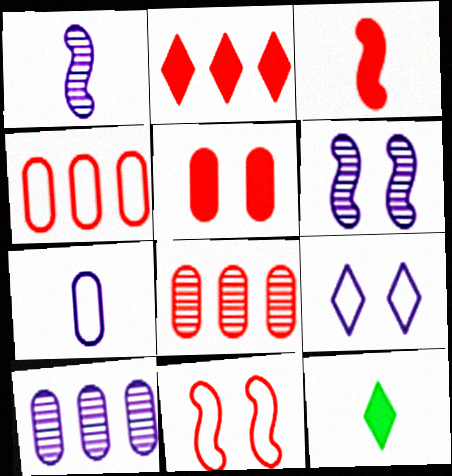[[2, 3, 5], 
[4, 6, 12], 
[10, 11, 12]]